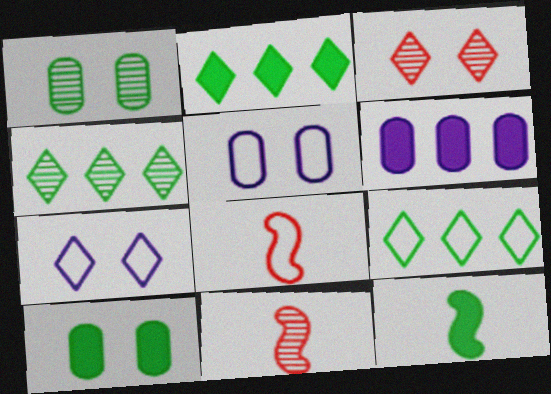[[1, 9, 12], 
[2, 4, 9], 
[2, 5, 11], 
[2, 10, 12], 
[5, 8, 9]]